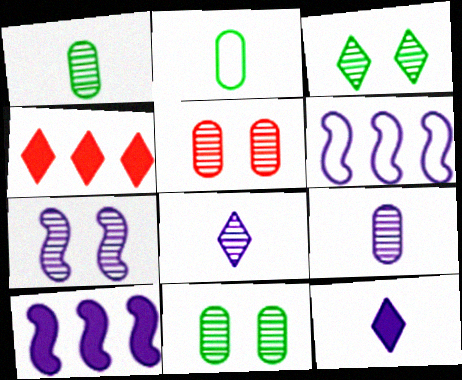[[2, 4, 7], 
[3, 5, 7]]